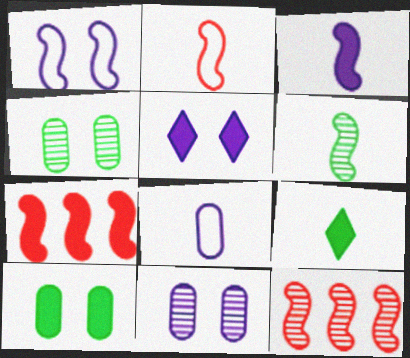[[1, 5, 11], 
[1, 6, 7], 
[2, 3, 6]]